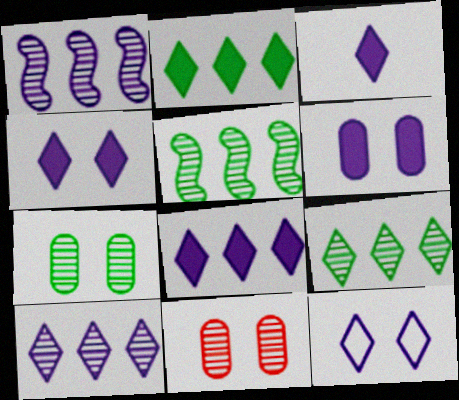[[3, 4, 8], 
[3, 10, 12]]